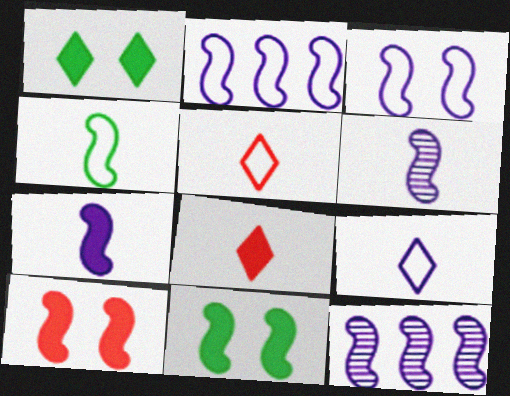[[3, 7, 12], 
[4, 10, 12]]